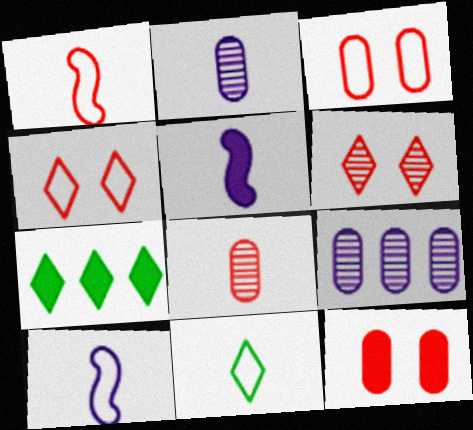[[5, 7, 12], 
[5, 8, 11]]